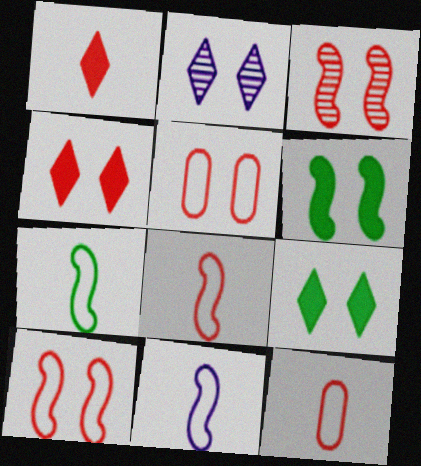[[2, 5, 6], 
[3, 4, 5], 
[7, 8, 11]]